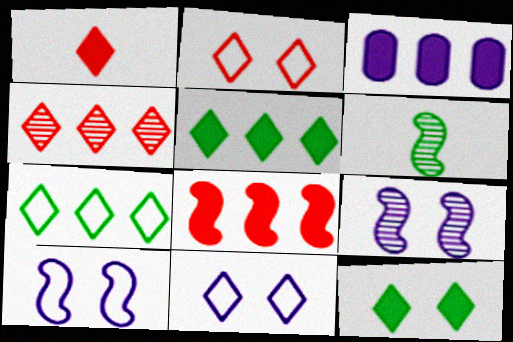[[1, 2, 4], 
[2, 3, 6], 
[3, 5, 8], 
[6, 8, 10]]